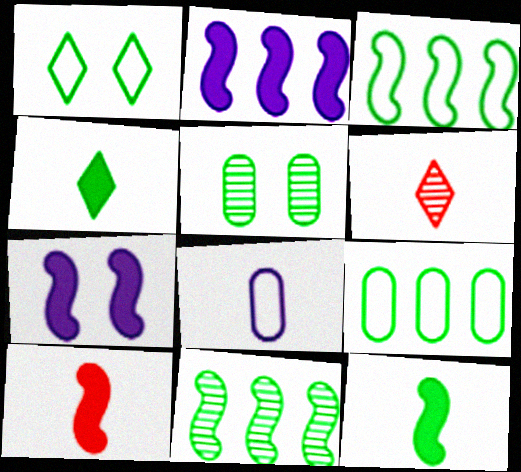[[3, 4, 5], 
[6, 7, 9], 
[6, 8, 12]]